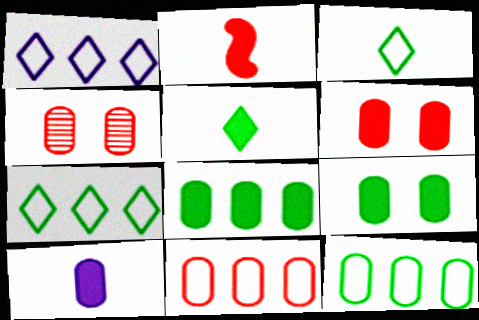[[2, 5, 10], 
[4, 10, 12], 
[6, 8, 10]]